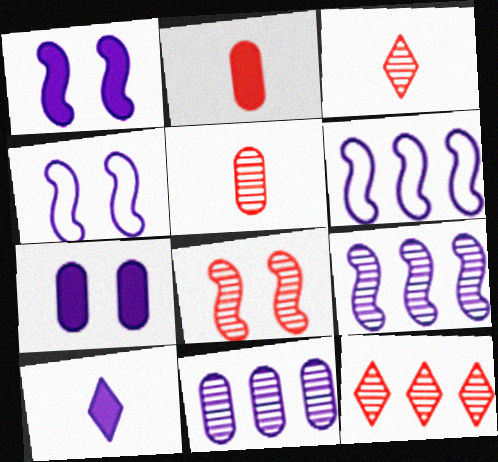[[4, 10, 11], 
[5, 8, 12]]